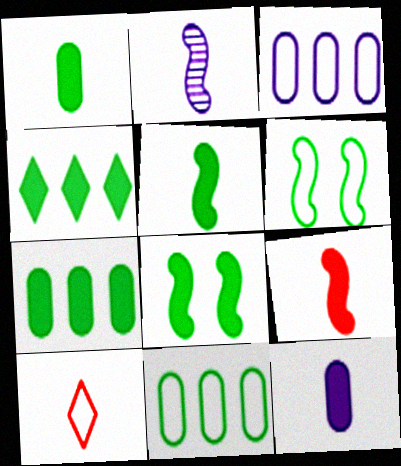[[1, 2, 10], 
[1, 4, 8], 
[3, 6, 10]]